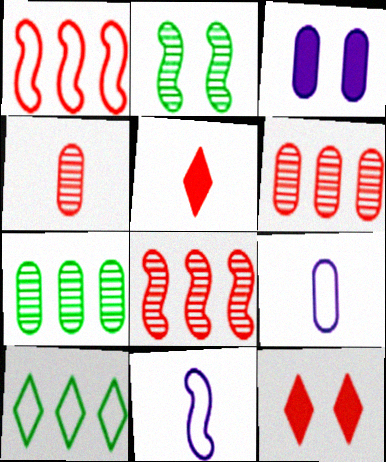[[1, 4, 12], 
[7, 11, 12]]